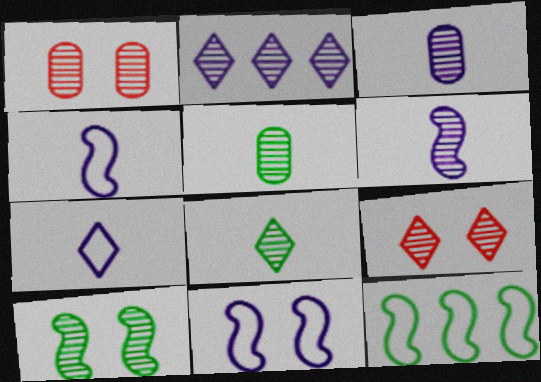[[2, 8, 9]]